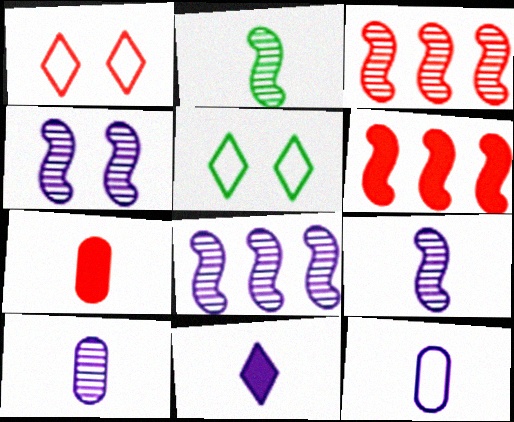[[1, 3, 7], 
[2, 3, 4], 
[4, 8, 9], 
[5, 6, 10], 
[5, 7, 8], 
[9, 11, 12]]